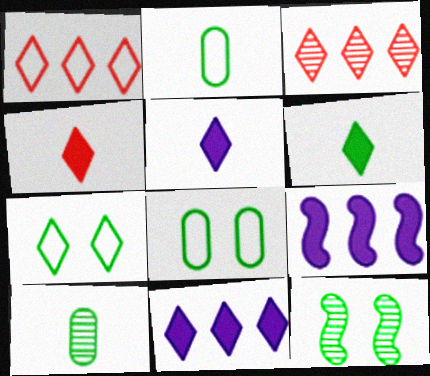[[3, 5, 7], 
[4, 5, 6]]